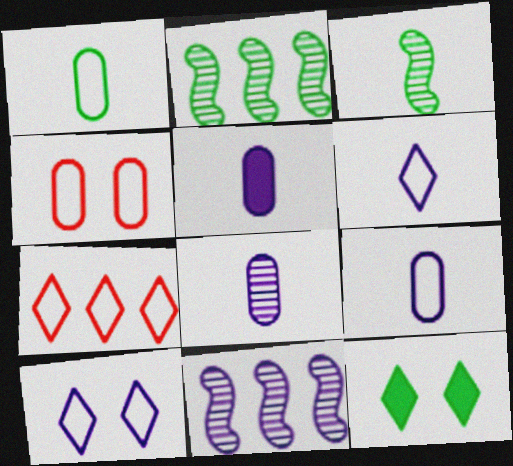[[1, 2, 12], 
[5, 8, 9], 
[5, 10, 11]]